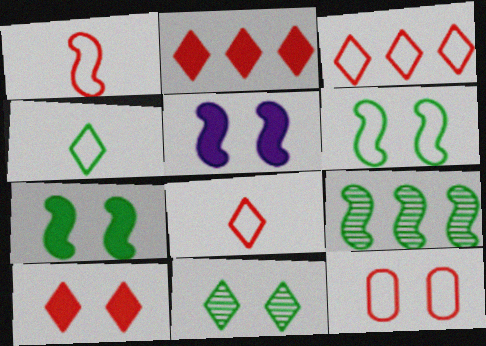[[1, 3, 12], 
[1, 5, 9], 
[5, 11, 12]]